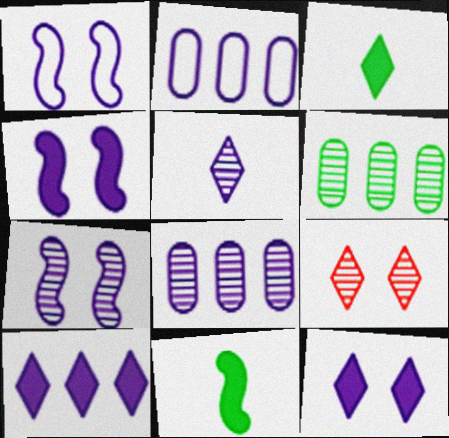[[1, 4, 7], 
[2, 4, 5], 
[2, 9, 11], 
[5, 7, 8]]